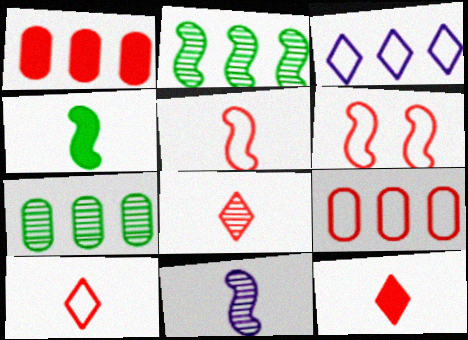[[1, 2, 3], 
[1, 6, 8], 
[4, 5, 11], 
[6, 9, 10], 
[8, 10, 12]]